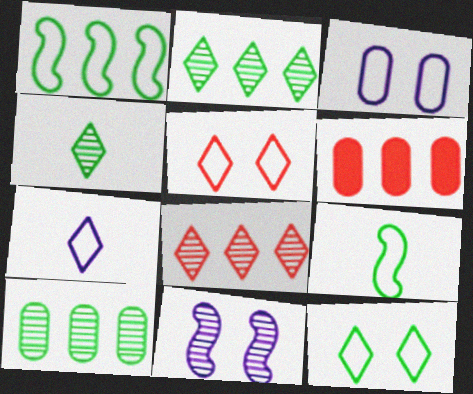[]